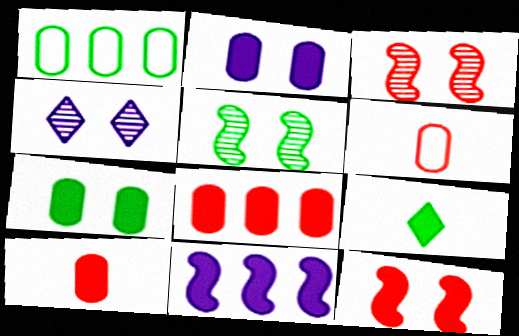[[1, 5, 9]]